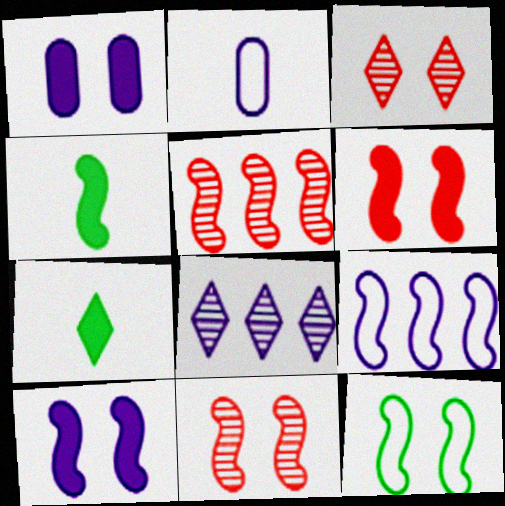[[1, 3, 12], 
[2, 8, 10], 
[4, 9, 11], 
[10, 11, 12]]